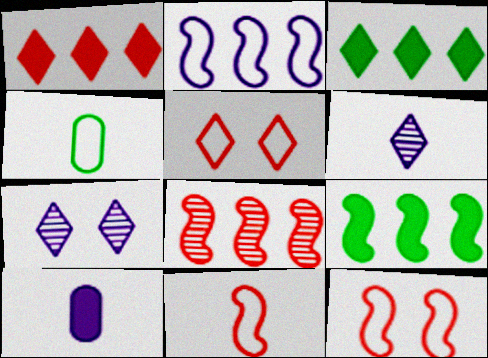[[2, 4, 5], 
[2, 7, 10], 
[2, 8, 9], 
[3, 5, 6]]